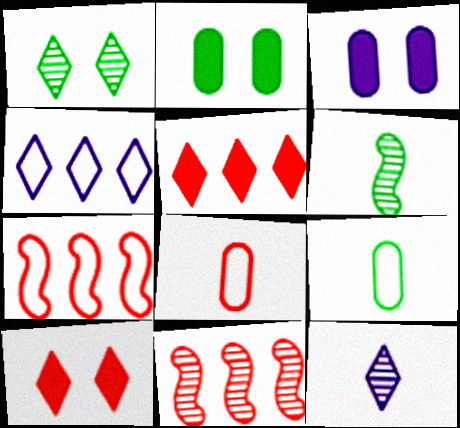[[2, 7, 12], 
[8, 10, 11]]